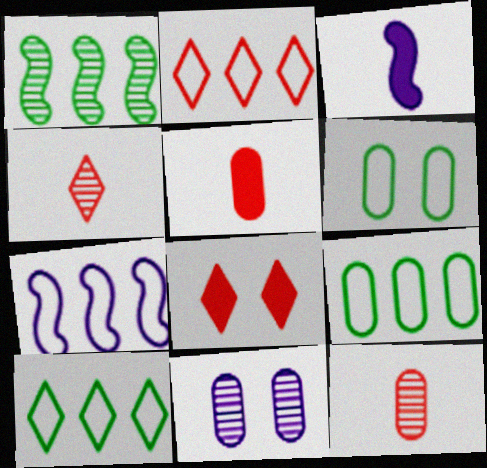[[1, 4, 11], 
[2, 4, 8], 
[2, 7, 9], 
[5, 9, 11]]